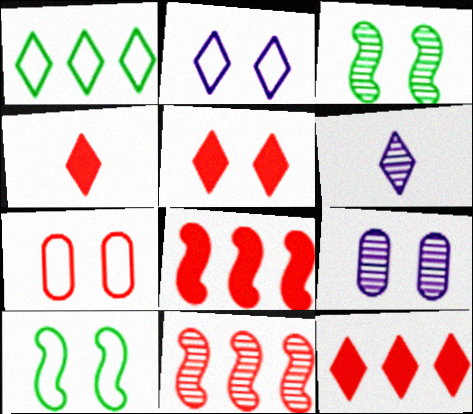[[1, 5, 6], 
[2, 7, 10], 
[4, 5, 12], 
[4, 7, 11], 
[5, 9, 10]]